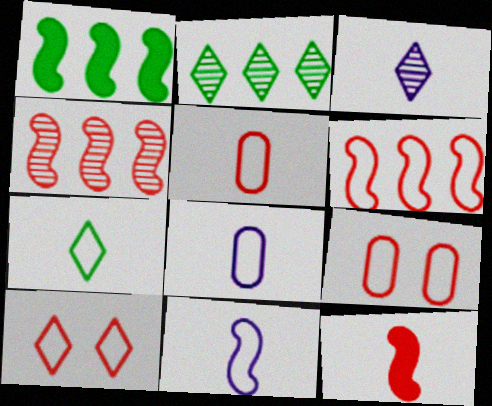[[1, 3, 9], 
[5, 6, 10], 
[5, 7, 11]]